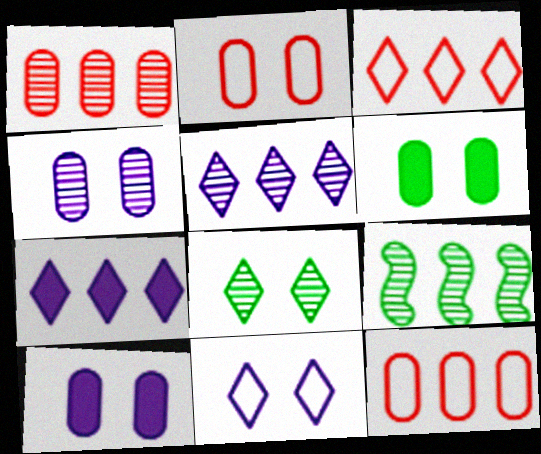[[1, 5, 9], 
[2, 4, 6], 
[7, 9, 12]]